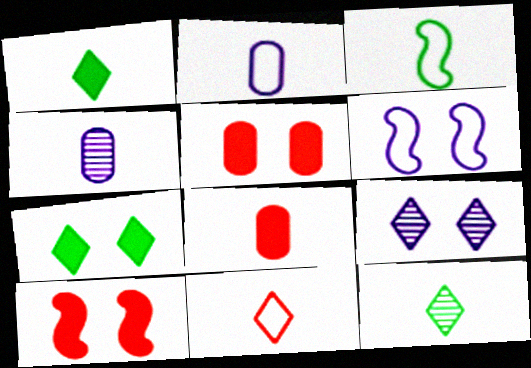[[2, 3, 11]]